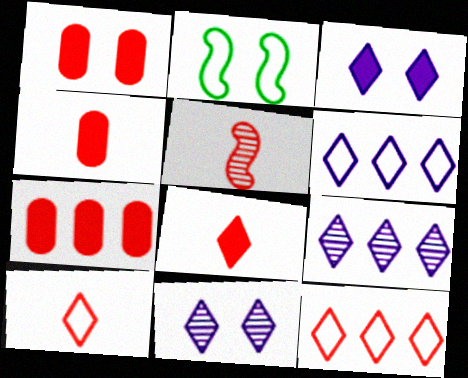[[1, 2, 11], 
[1, 4, 7], 
[1, 5, 12], 
[2, 4, 9], 
[4, 5, 10]]